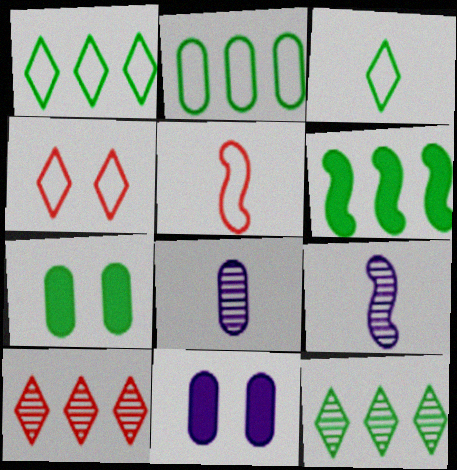[[2, 6, 12], 
[4, 6, 8], 
[5, 11, 12]]